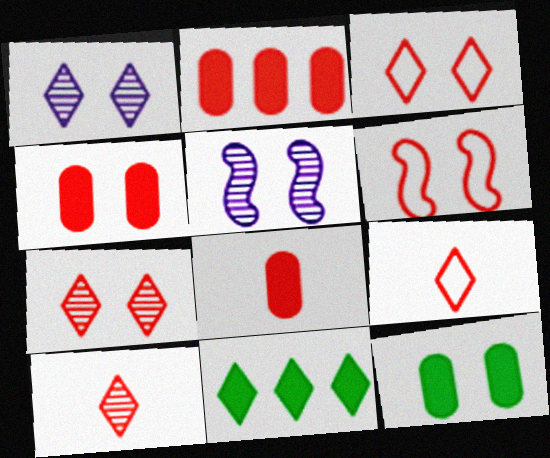[[1, 6, 12], 
[1, 9, 11], 
[2, 4, 8], 
[2, 6, 10], 
[3, 5, 12], 
[4, 6, 7]]